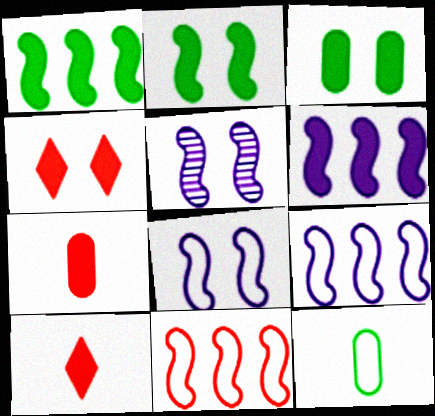[[3, 6, 10]]